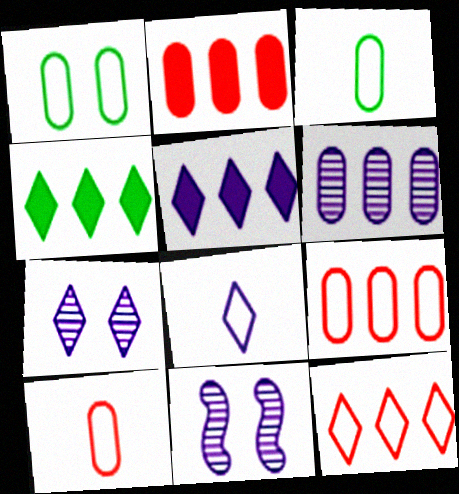[[4, 10, 11], 
[5, 7, 8]]